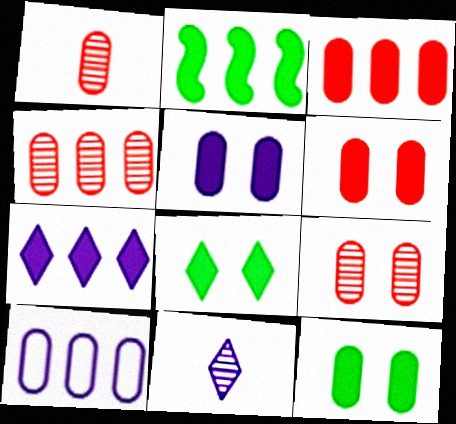[[1, 4, 9], 
[1, 10, 12], 
[2, 3, 7], 
[5, 6, 12]]